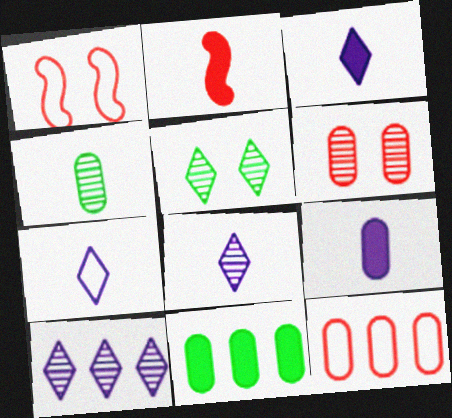[[1, 8, 11], 
[2, 4, 7], 
[3, 7, 8]]